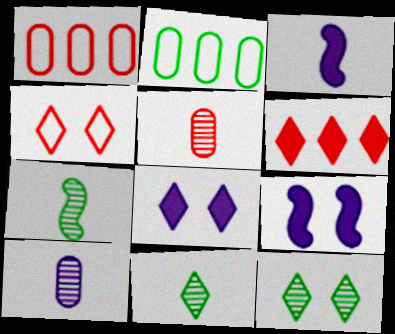[[1, 3, 12], 
[1, 7, 8], 
[1, 9, 11], 
[4, 8, 12]]